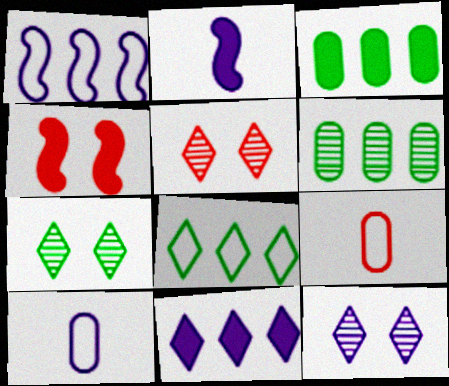[[5, 7, 12]]